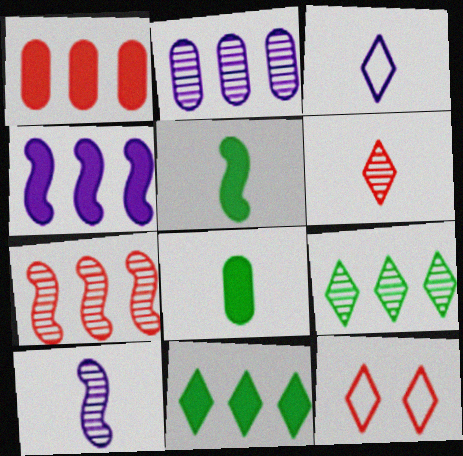[[1, 4, 11], 
[2, 5, 12], 
[2, 7, 9]]